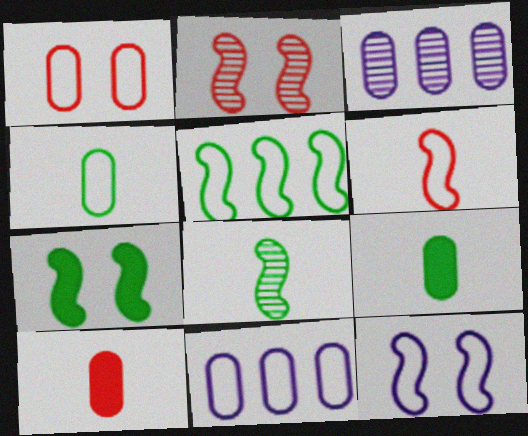[[1, 3, 9], 
[1, 4, 11], 
[2, 7, 12], 
[5, 6, 12], 
[5, 7, 8]]